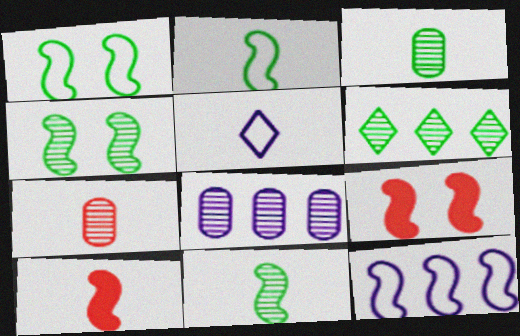[[3, 4, 6], 
[3, 5, 10], 
[4, 10, 12], 
[9, 11, 12]]